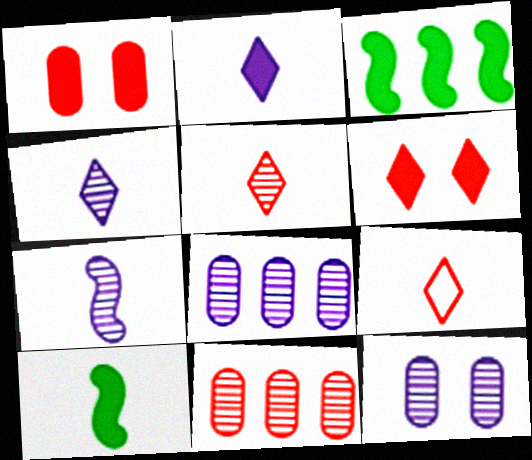[[1, 2, 3], 
[3, 9, 12]]